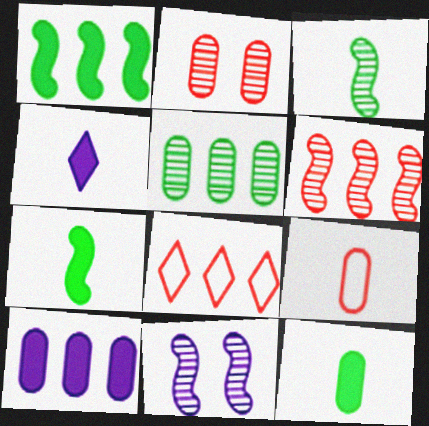[[3, 4, 9], 
[3, 6, 11], 
[8, 11, 12]]